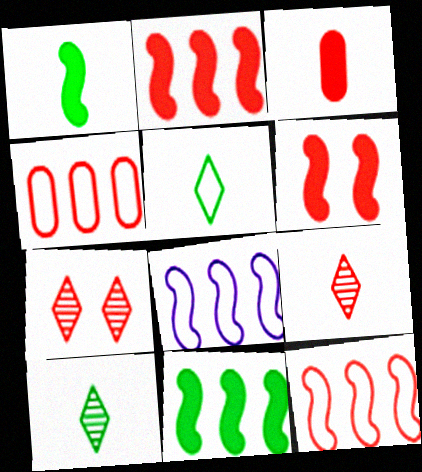[[3, 7, 12], 
[4, 6, 9]]